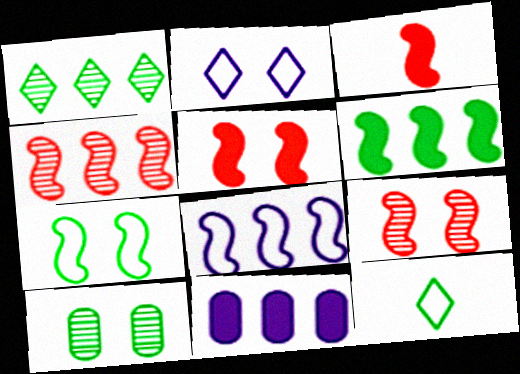[[2, 5, 10], 
[4, 6, 8], 
[6, 10, 12], 
[9, 11, 12]]